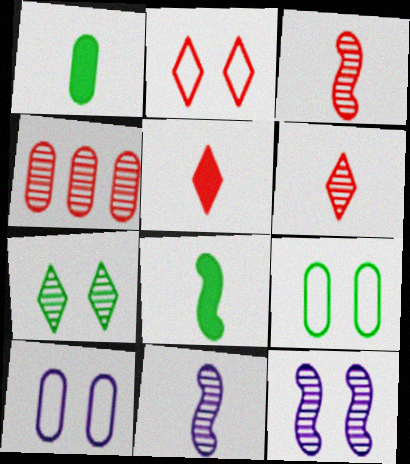[[1, 4, 10], 
[4, 7, 11]]